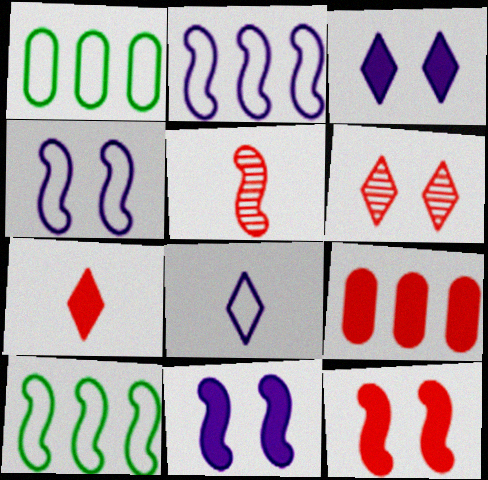[[1, 3, 5], 
[5, 10, 11], 
[7, 9, 12]]